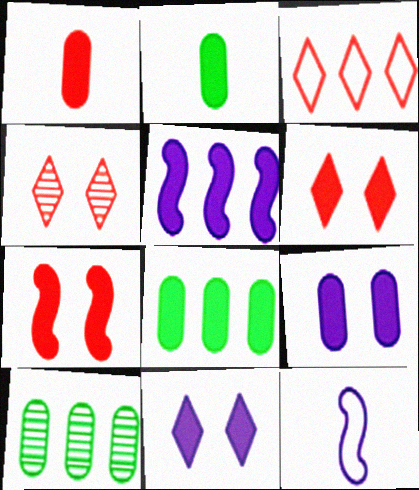[[1, 8, 9], 
[2, 5, 6], 
[3, 5, 10], 
[4, 8, 12], 
[6, 10, 12]]